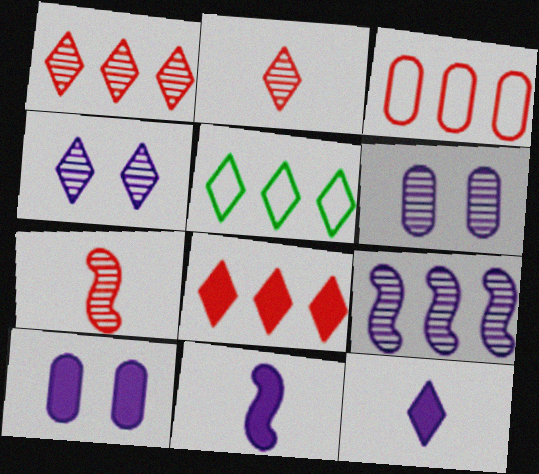[[5, 7, 10]]